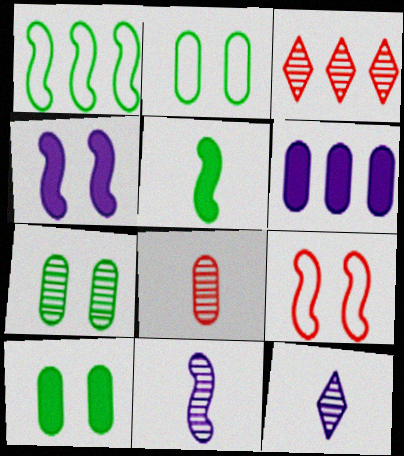[[1, 3, 6], 
[2, 6, 8], 
[2, 7, 10], 
[3, 7, 11]]